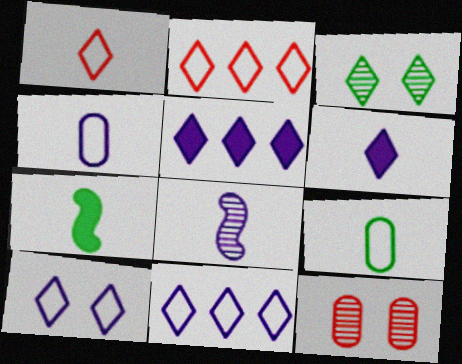[[1, 3, 5], 
[2, 3, 6], 
[4, 6, 8], 
[7, 11, 12]]